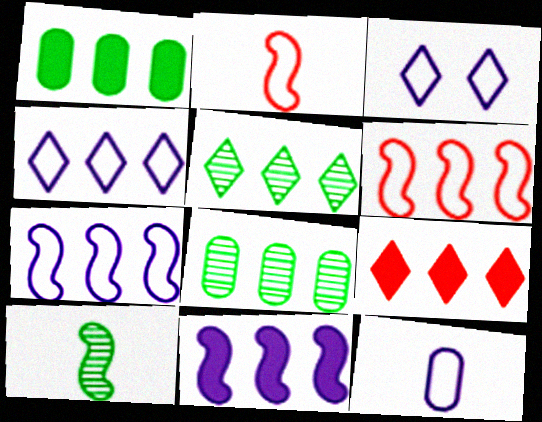[[1, 9, 11], 
[3, 7, 12], 
[4, 5, 9], 
[7, 8, 9]]